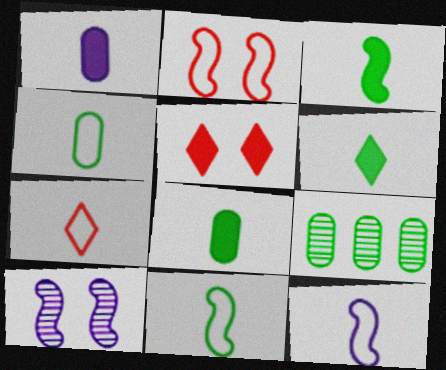[[3, 6, 8], 
[4, 7, 12], 
[5, 9, 12]]